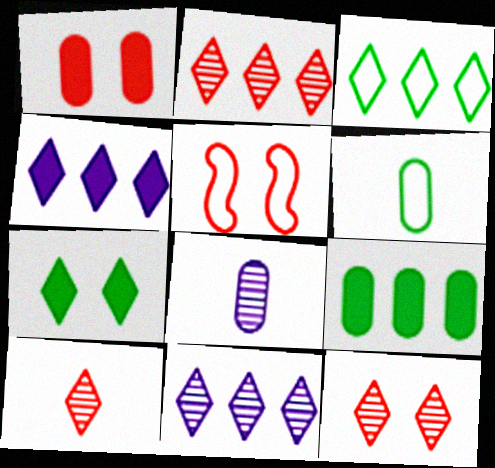[[1, 5, 12], 
[2, 3, 4], 
[2, 10, 12]]